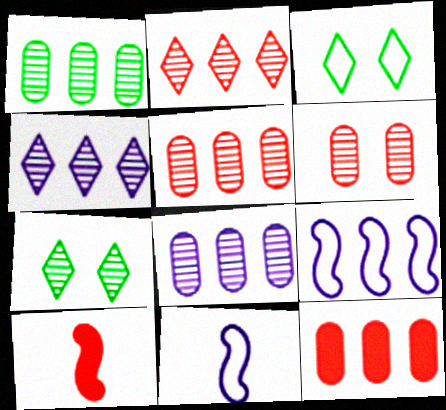[[1, 5, 8], 
[3, 8, 10], 
[7, 11, 12]]